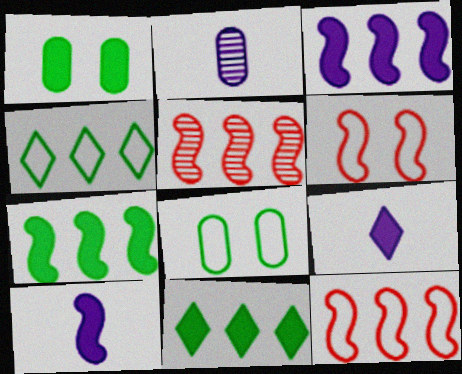[[2, 6, 11], 
[5, 8, 9]]